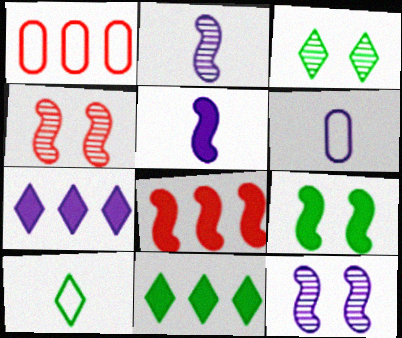[[1, 3, 5], 
[3, 6, 8], 
[3, 10, 11], 
[4, 6, 11], 
[5, 8, 9], 
[6, 7, 12]]